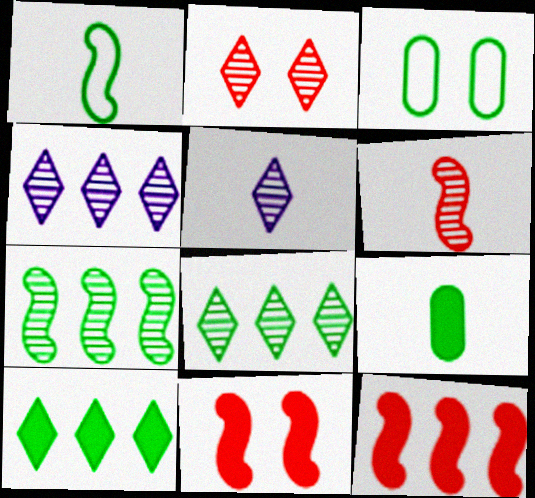[[2, 5, 8], 
[3, 5, 12]]